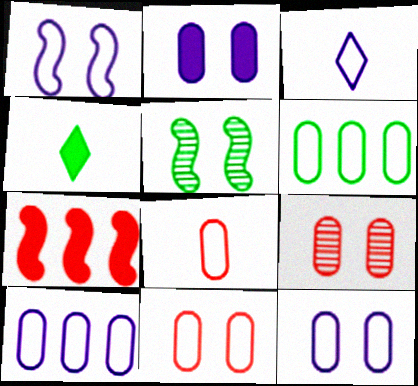[[1, 3, 10], 
[2, 4, 7], 
[4, 5, 6], 
[6, 8, 12]]